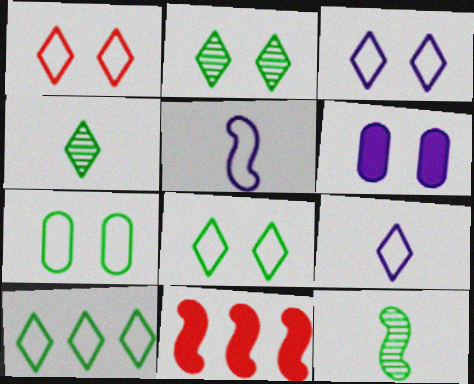[[1, 3, 8], 
[1, 9, 10]]